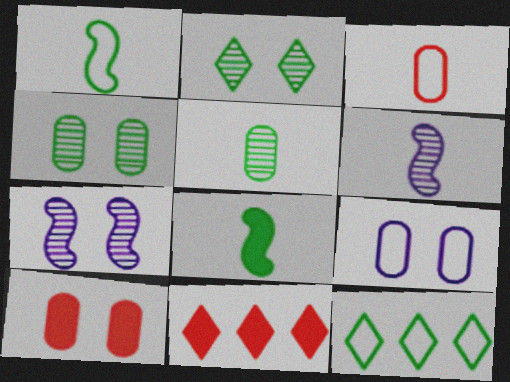[[4, 8, 12], 
[4, 9, 10], 
[6, 10, 12]]